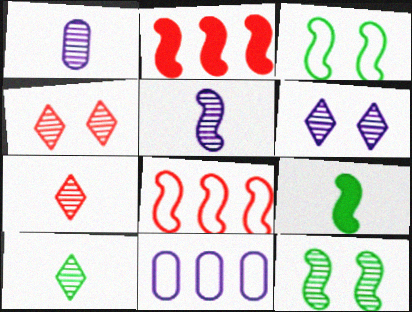[[2, 3, 5], 
[4, 9, 11]]